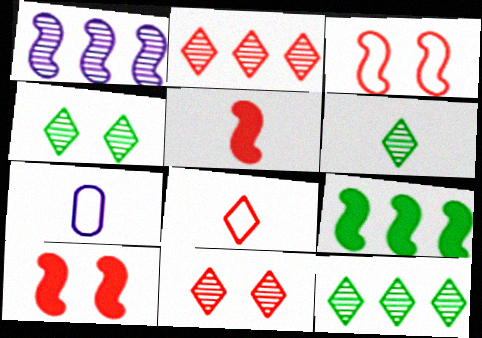[[4, 6, 12], 
[5, 6, 7], 
[7, 9, 11], 
[7, 10, 12]]